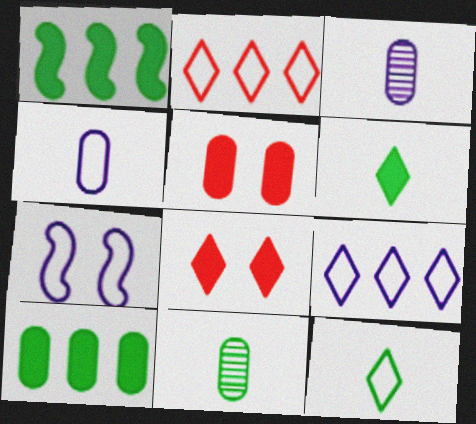[[4, 7, 9]]